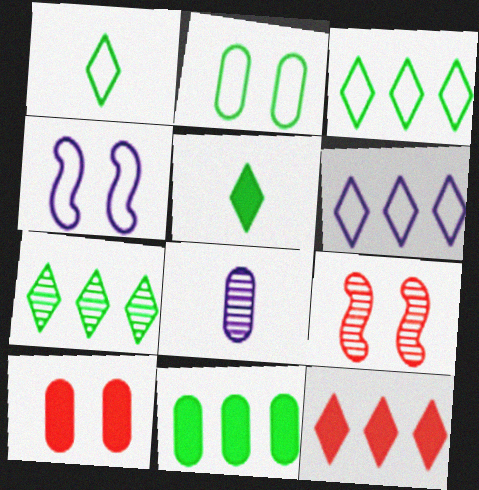[[6, 7, 12], 
[7, 8, 9]]